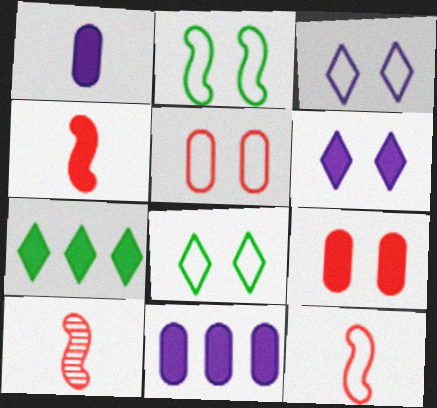[[2, 3, 5], 
[4, 10, 12], 
[8, 10, 11]]